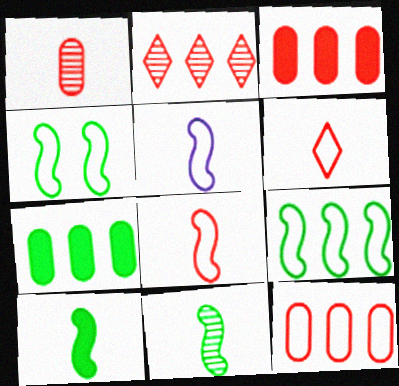[]